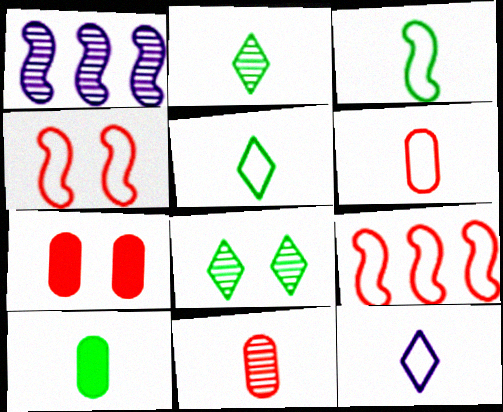[[1, 5, 7], 
[1, 8, 11], 
[2, 3, 10], 
[3, 6, 12]]